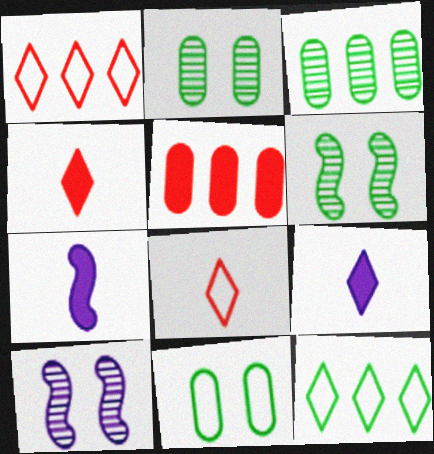[[1, 2, 7]]